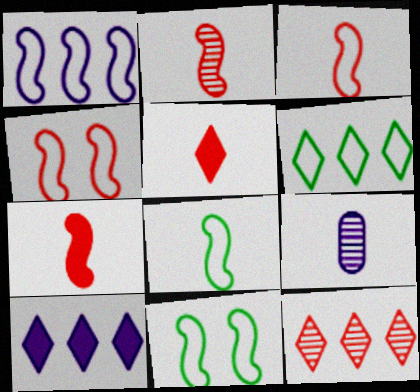[[1, 3, 11], 
[1, 4, 8], 
[2, 3, 7], 
[5, 8, 9], 
[6, 10, 12]]